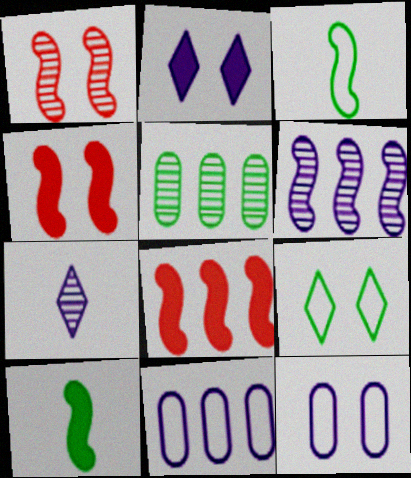[[1, 5, 7], 
[3, 4, 6], 
[5, 9, 10]]